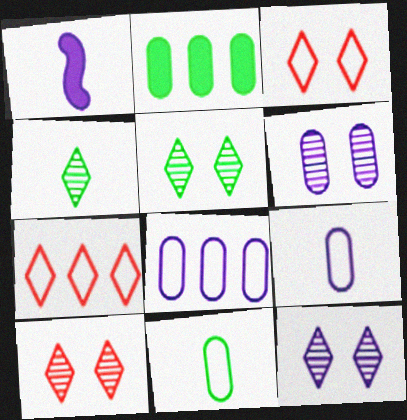[[1, 8, 12], 
[5, 10, 12]]